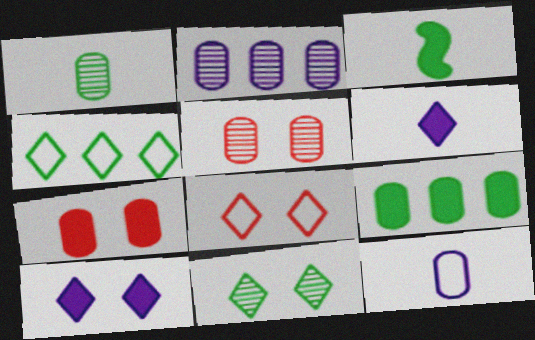[[1, 2, 5], 
[2, 3, 8], 
[5, 9, 12], 
[8, 10, 11]]